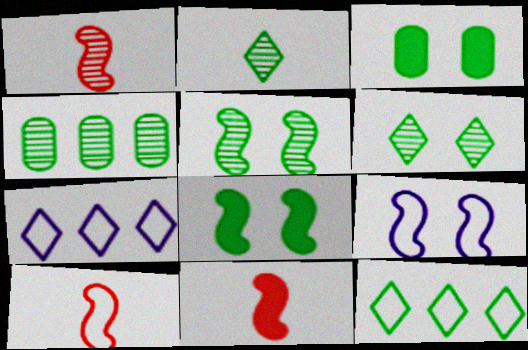[[1, 3, 7], 
[1, 10, 11], 
[2, 4, 5]]